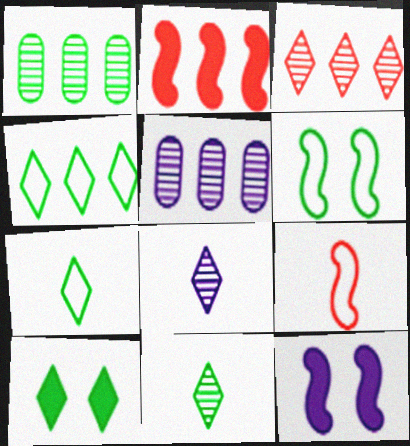[[2, 4, 5], 
[4, 10, 11], 
[5, 9, 10]]